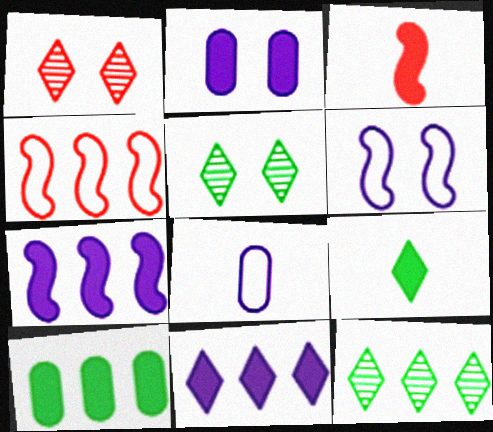[]